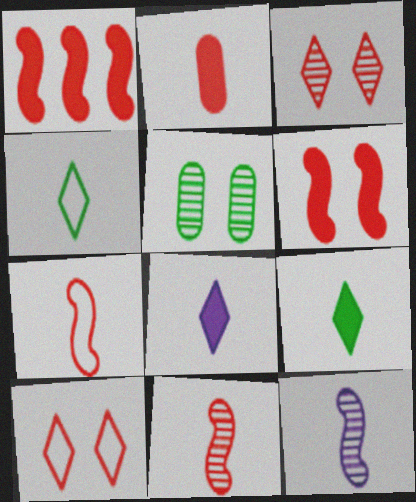[[2, 4, 12]]